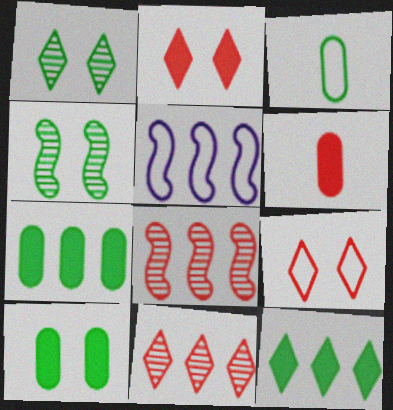[[1, 5, 6], 
[3, 4, 12], 
[3, 5, 9], 
[5, 7, 11], 
[6, 8, 9]]